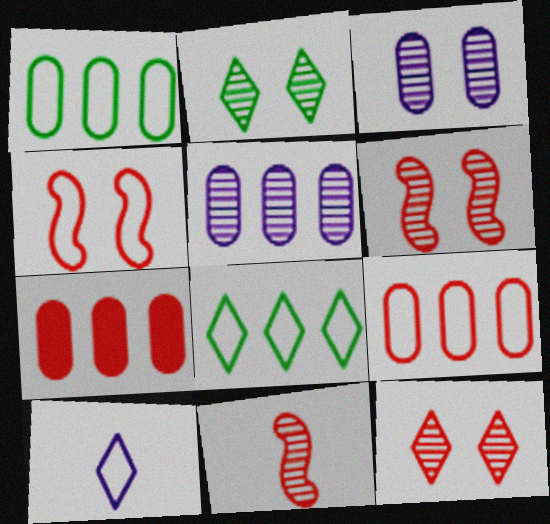[[1, 4, 10], 
[1, 5, 7], 
[2, 3, 6], 
[2, 5, 11]]